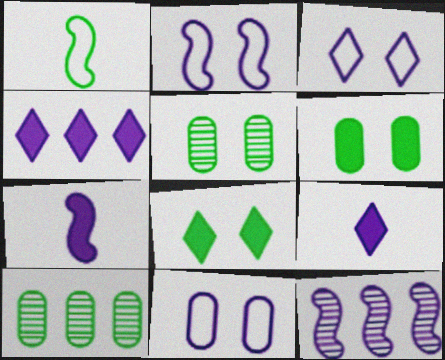[[1, 8, 10], 
[2, 3, 11], 
[2, 7, 12], 
[9, 11, 12]]